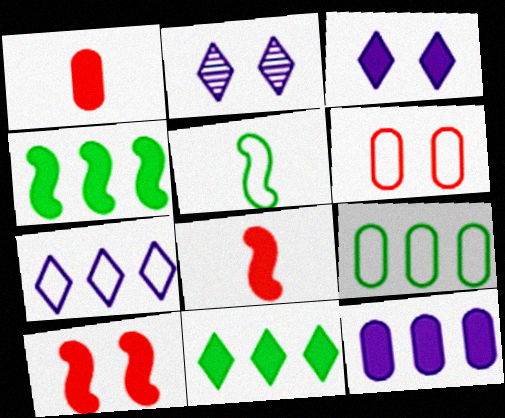[[1, 3, 4], 
[2, 8, 9], 
[5, 6, 7]]